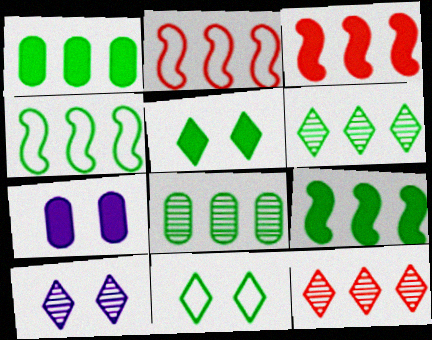[[1, 4, 6]]